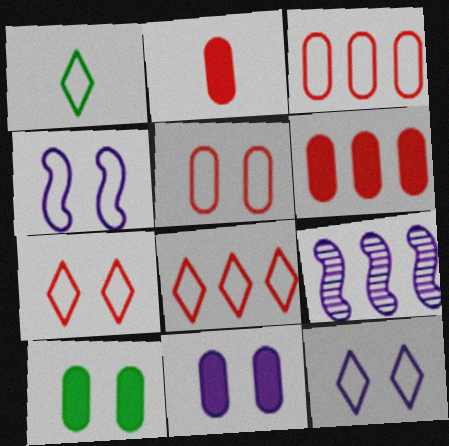[[1, 3, 4], 
[1, 8, 12]]